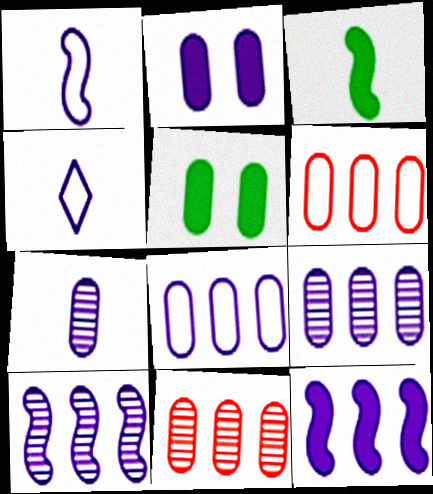[[2, 4, 10], 
[2, 7, 8], 
[5, 6, 7]]